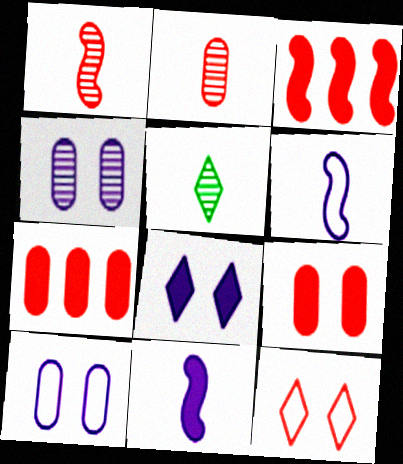[[1, 7, 12], 
[2, 3, 12], 
[3, 5, 10]]